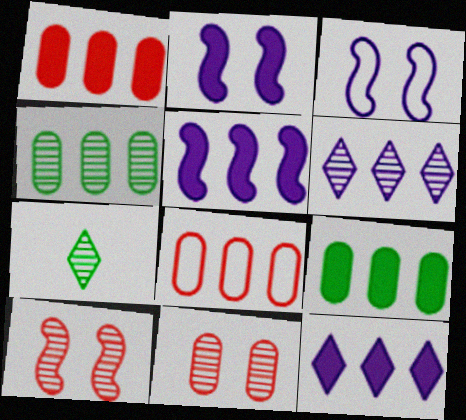[[1, 3, 7], 
[2, 7, 8]]